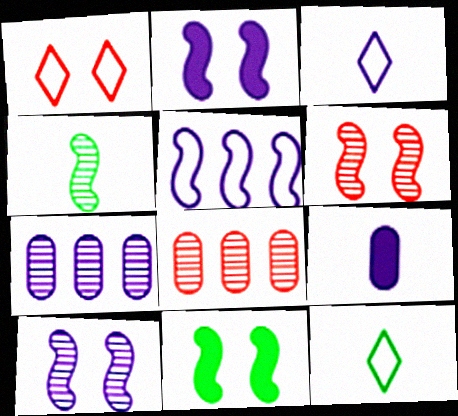[[2, 3, 7], 
[2, 8, 12], 
[3, 8, 11]]